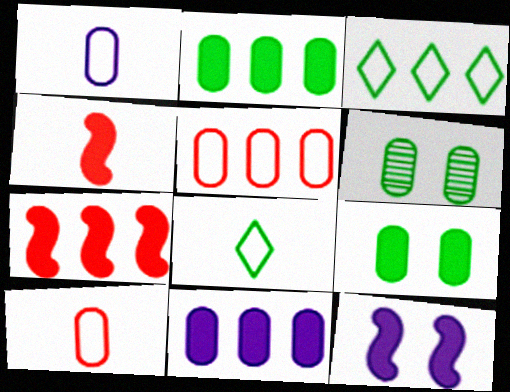[[6, 10, 11]]